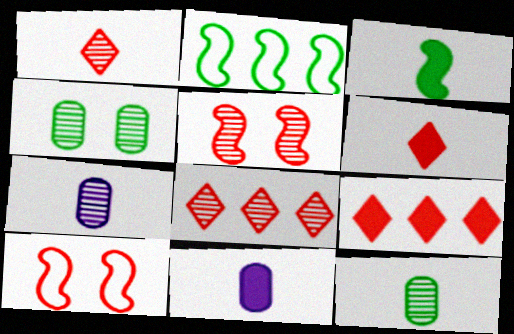[[3, 6, 11]]